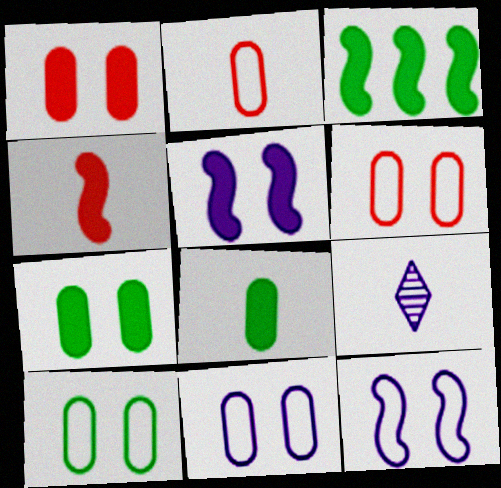[[3, 4, 5], 
[3, 6, 9], 
[6, 10, 11]]